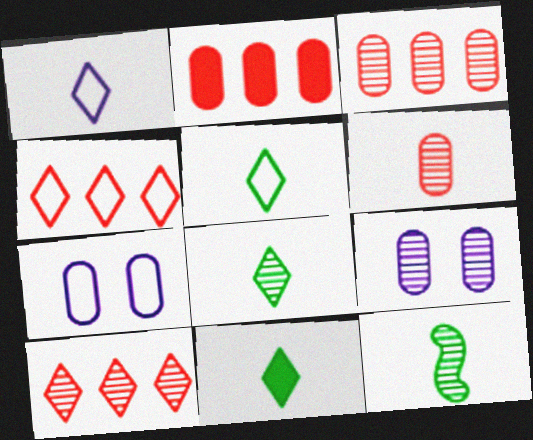[[5, 8, 11], 
[9, 10, 12]]